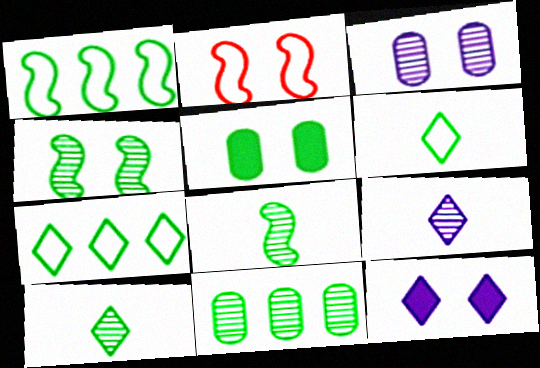[[1, 5, 10], 
[4, 10, 11], 
[5, 7, 8]]